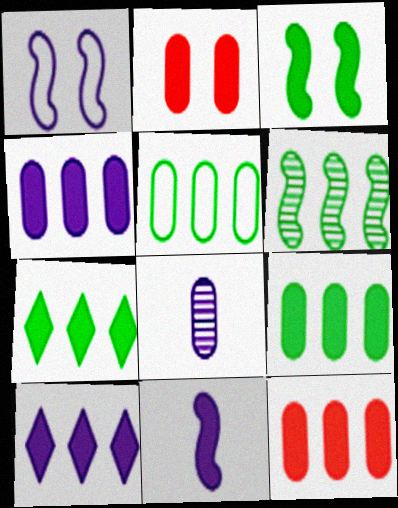[[1, 8, 10], 
[2, 5, 8], 
[2, 7, 11], 
[4, 9, 12], 
[5, 6, 7]]